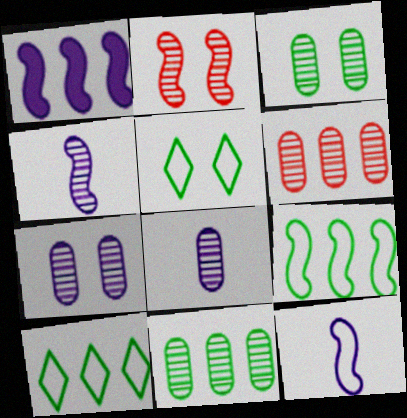[[1, 6, 10], 
[3, 6, 8]]